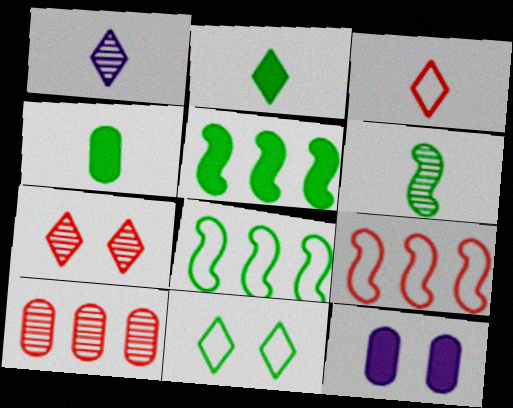[[1, 2, 3]]